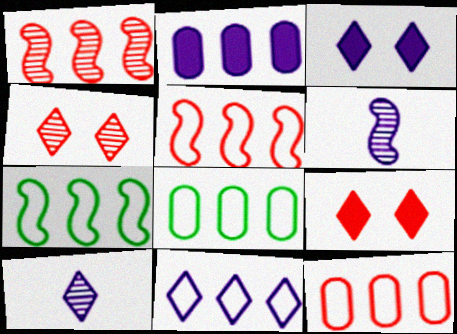[[3, 10, 11], 
[5, 8, 11], 
[6, 8, 9], 
[7, 11, 12]]